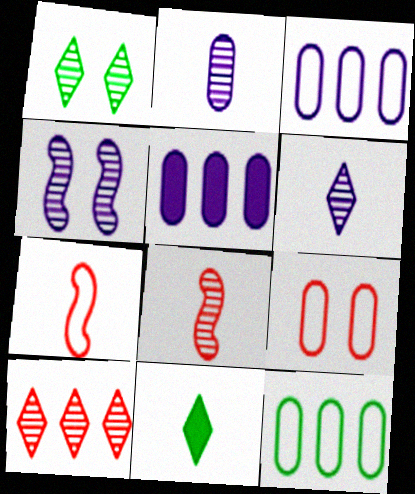[[1, 5, 7], 
[1, 6, 10], 
[2, 7, 11]]